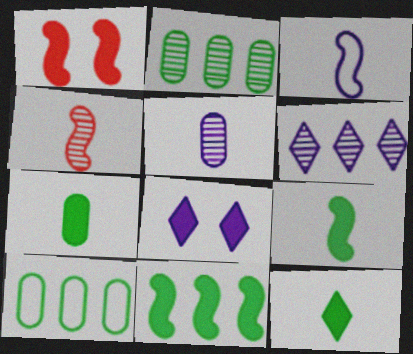[[3, 4, 9], 
[4, 8, 10], 
[7, 9, 12]]